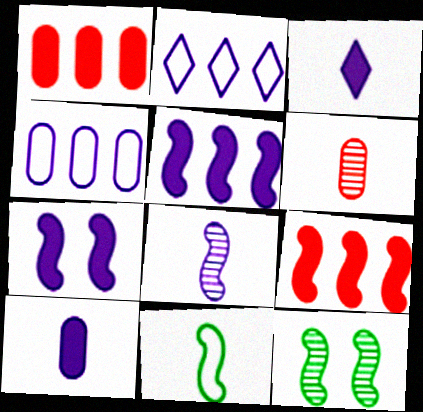[[3, 6, 11]]